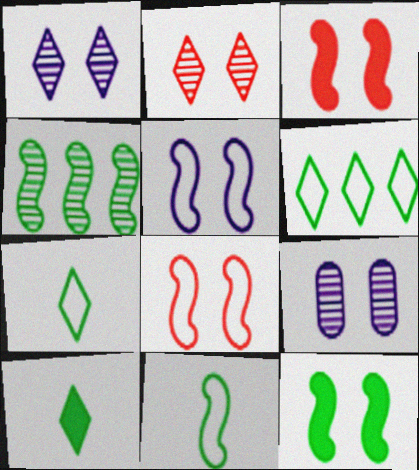[[4, 11, 12]]